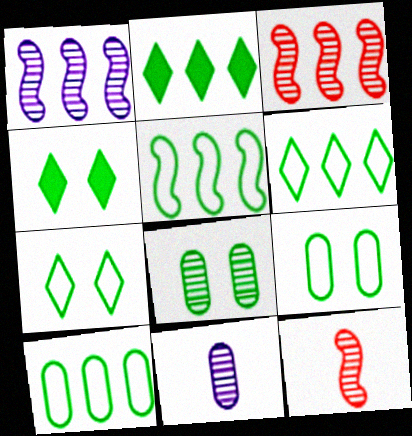[[5, 6, 10]]